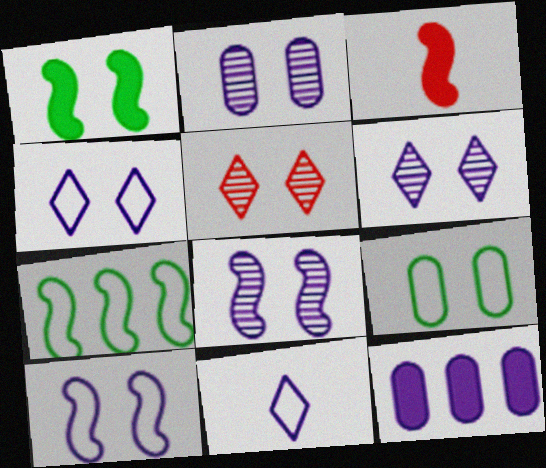[[2, 6, 8], 
[3, 7, 8], 
[8, 11, 12]]